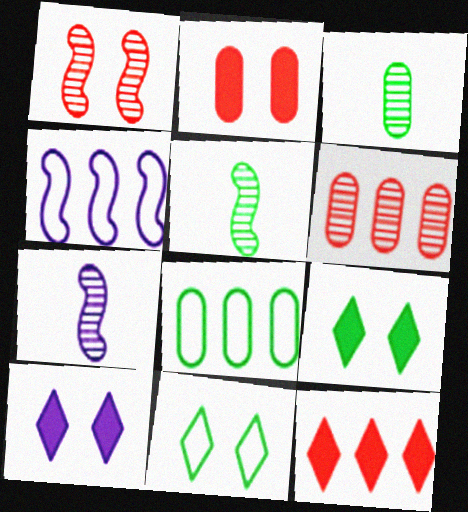[[5, 8, 9]]